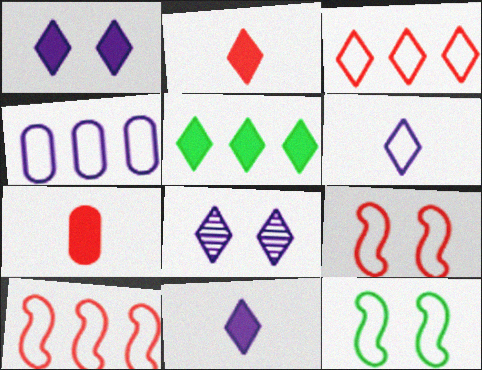[[1, 2, 5]]